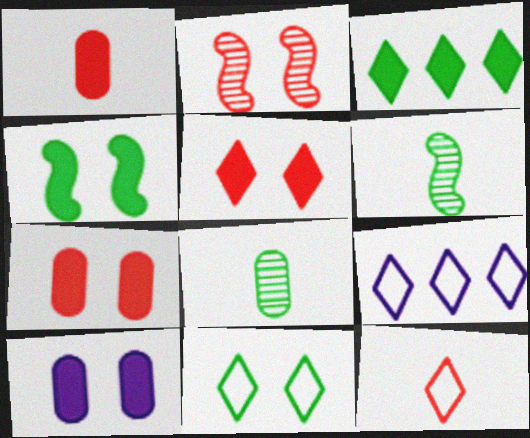[[2, 10, 11], 
[4, 5, 10], 
[6, 7, 9], 
[9, 11, 12]]